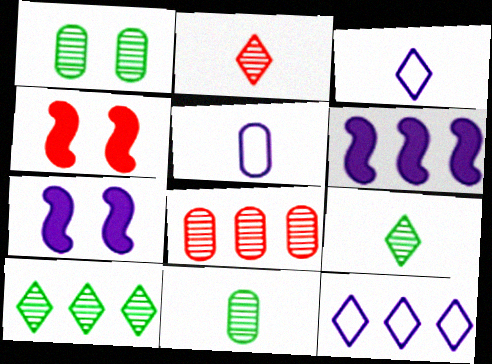[[4, 5, 10], 
[4, 11, 12]]